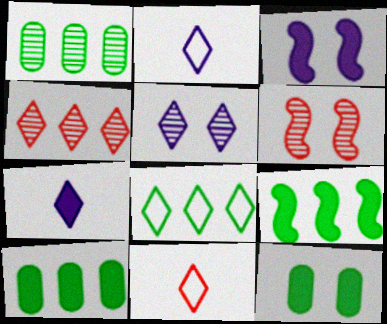[[1, 3, 11], 
[1, 8, 9], 
[2, 6, 10]]